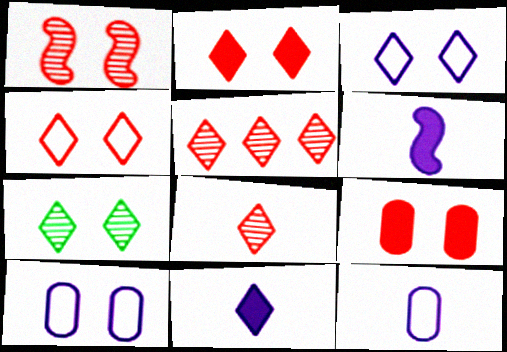[[1, 4, 9], 
[2, 3, 7]]